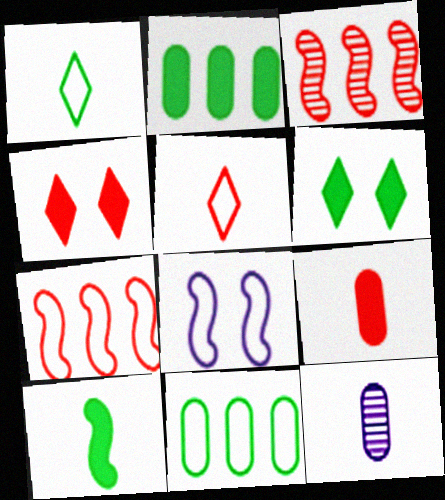[[2, 6, 10], 
[3, 8, 10], 
[5, 8, 11], 
[5, 10, 12], 
[6, 7, 12]]